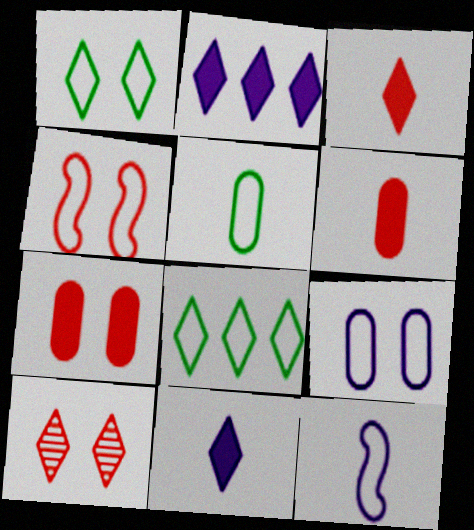[[1, 4, 9], 
[4, 7, 10], 
[8, 10, 11]]